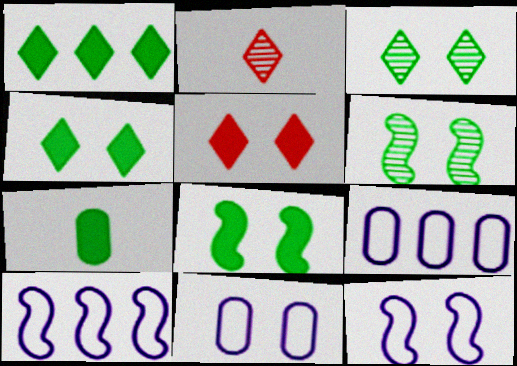[[1, 7, 8], 
[2, 8, 9], 
[5, 6, 11]]